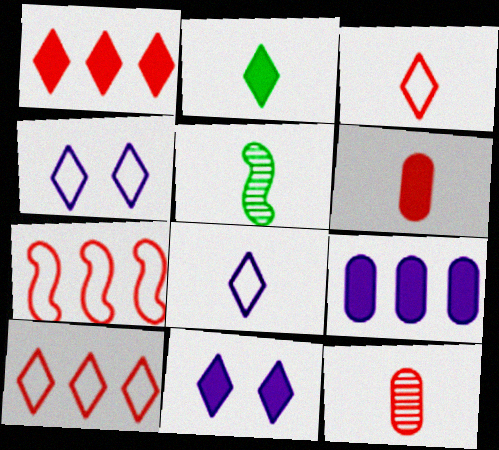[[1, 2, 11], 
[5, 6, 8]]